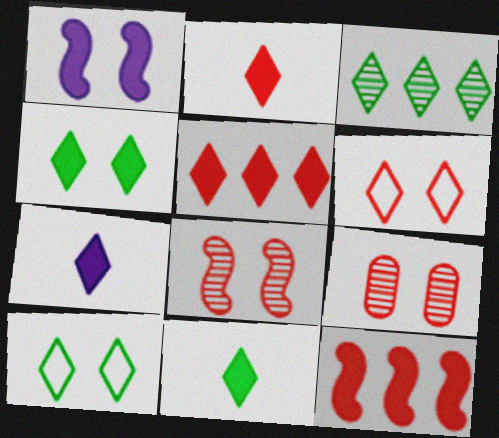[[1, 9, 10], 
[2, 7, 11], 
[3, 6, 7], 
[3, 10, 11], 
[4, 5, 7]]